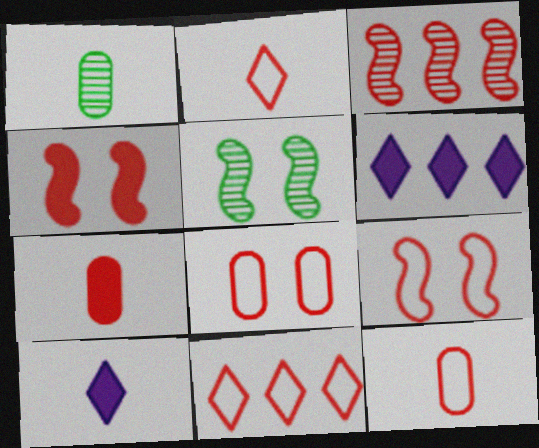[[1, 6, 9], 
[5, 6, 12], 
[9, 11, 12]]